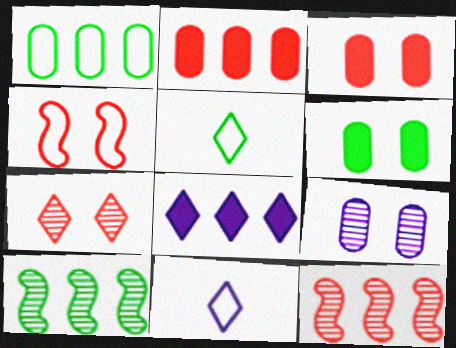[[1, 4, 11], 
[1, 8, 12], 
[3, 4, 7], 
[3, 10, 11], 
[5, 6, 10], 
[5, 7, 8], 
[6, 11, 12]]